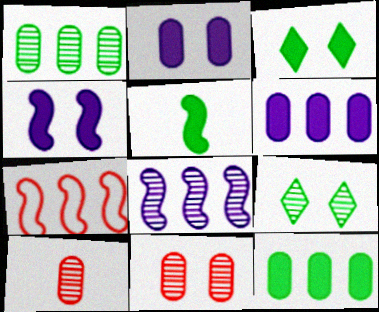[[3, 5, 12], 
[8, 9, 10]]